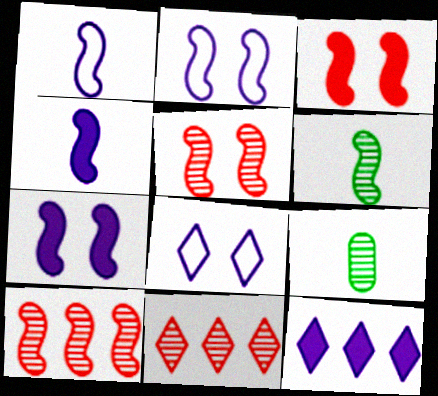[]